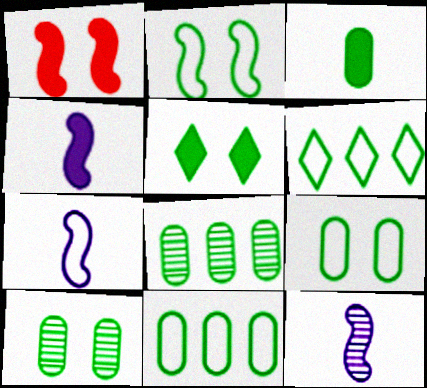[[2, 5, 10], 
[3, 8, 9], 
[3, 10, 11], 
[4, 7, 12]]